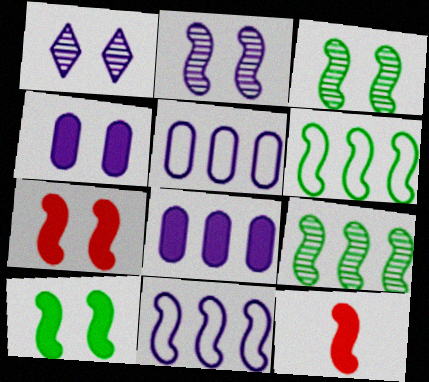[[2, 6, 12], 
[3, 11, 12]]